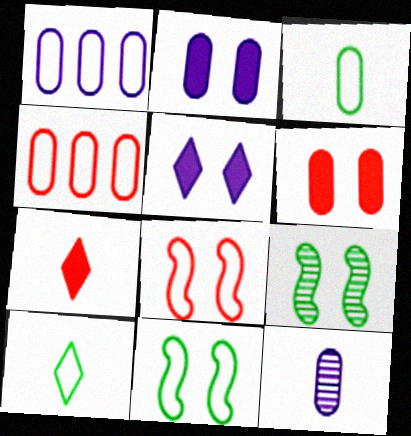[[1, 2, 12], 
[1, 7, 9], 
[1, 8, 10]]